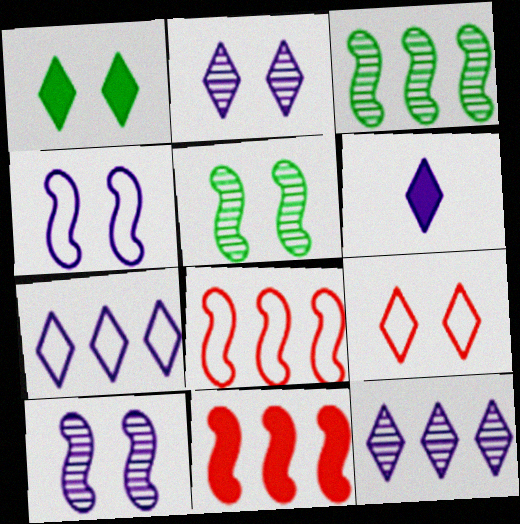[[1, 2, 9], 
[2, 6, 7]]